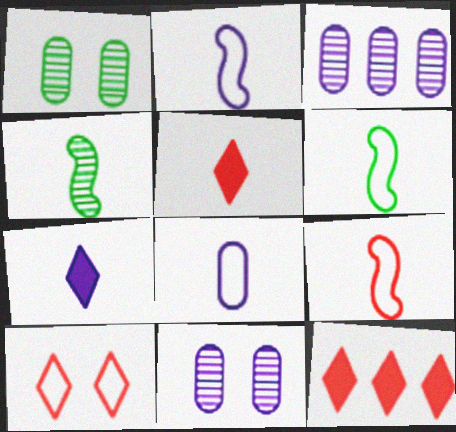[[1, 2, 12], 
[2, 6, 9], 
[4, 5, 8], 
[6, 11, 12]]